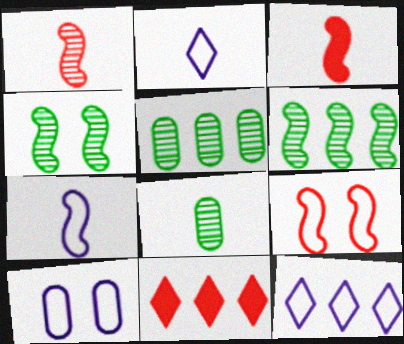[[2, 3, 8], 
[7, 10, 12]]